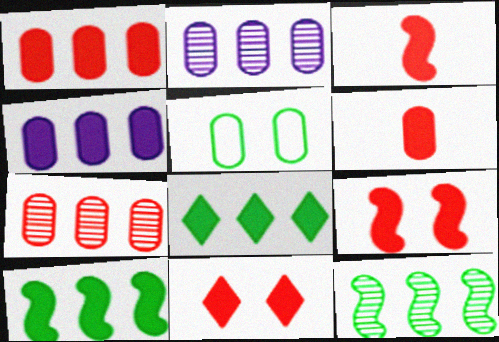[[1, 3, 11], 
[2, 5, 6]]